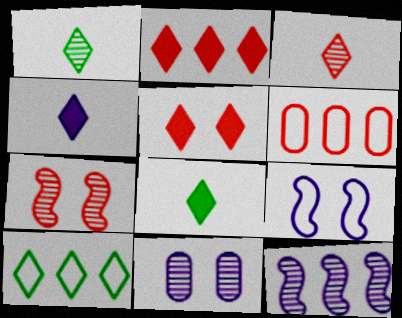[]